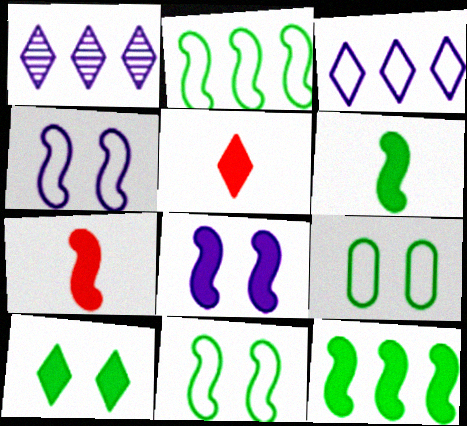[[1, 7, 9], 
[7, 8, 12]]